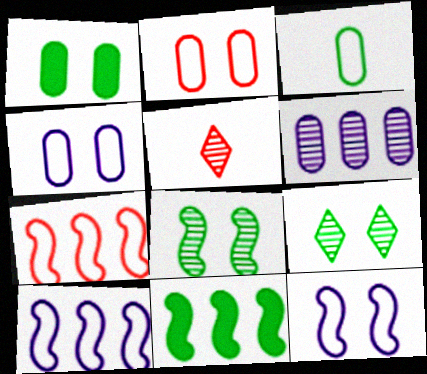[[1, 5, 10], 
[3, 9, 11], 
[4, 5, 11], 
[5, 6, 8]]